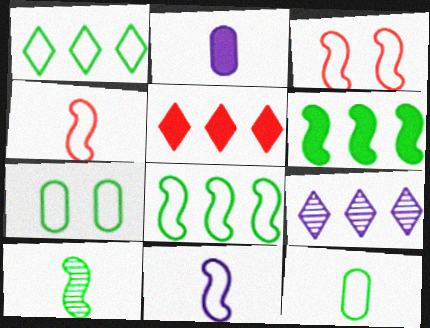[[1, 5, 9], 
[3, 8, 11]]